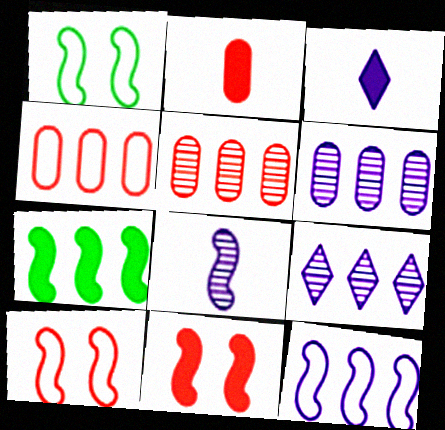[[1, 2, 9], 
[1, 3, 5], 
[4, 7, 9], 
[7, 8, 10]]